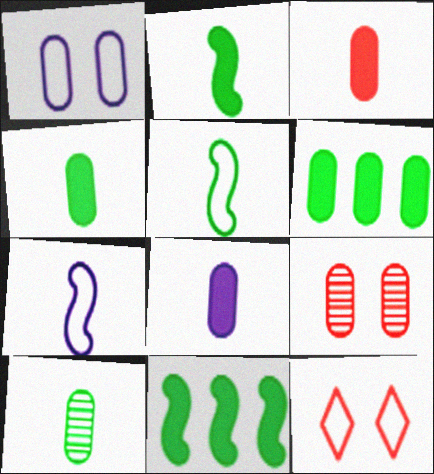[[3, 4, 8]]